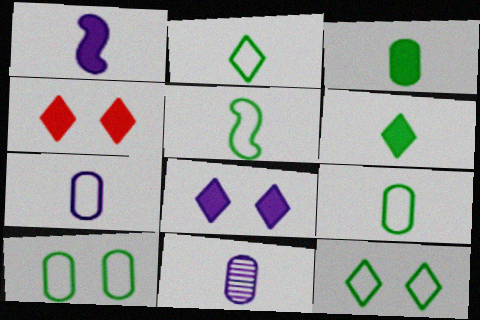[[2, 5, 9]]